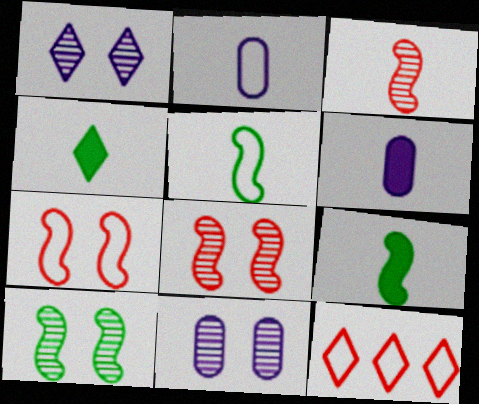[[1, 4, 12], 
[2, 3, 4], 
[6, 10, 12], 
[9, 11, 12]]